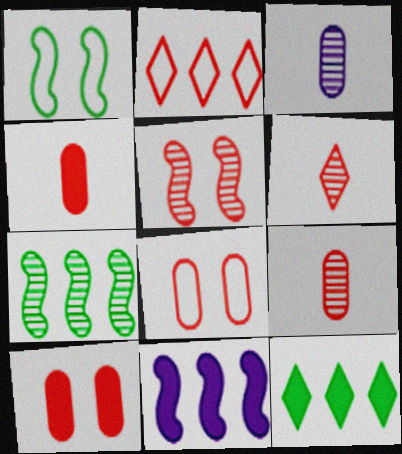[[2, 4, 5]]